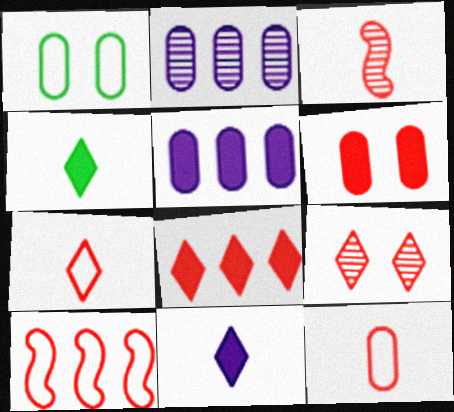[[7, 8, 9]]